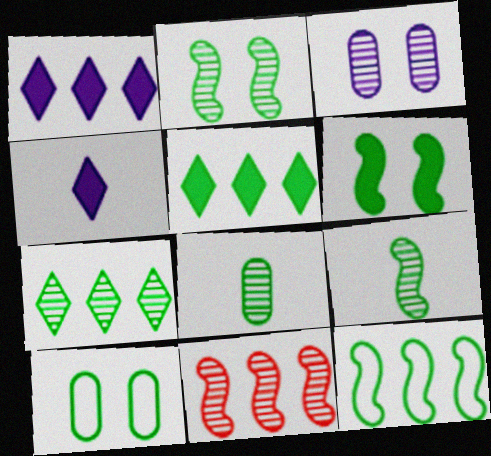[[2, 7, 8], 
[4, 10, 11], 
[5, 9, 10], 
[6, 9, 12]]